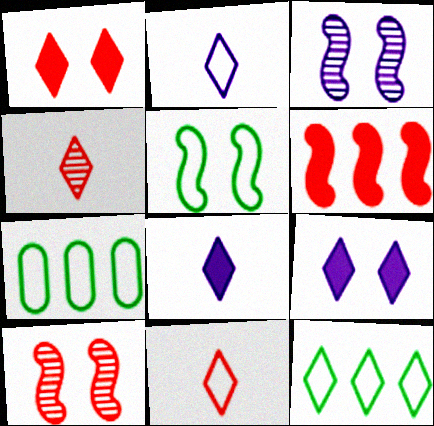[[4, 9, 12], 
[7, 8, 10]]